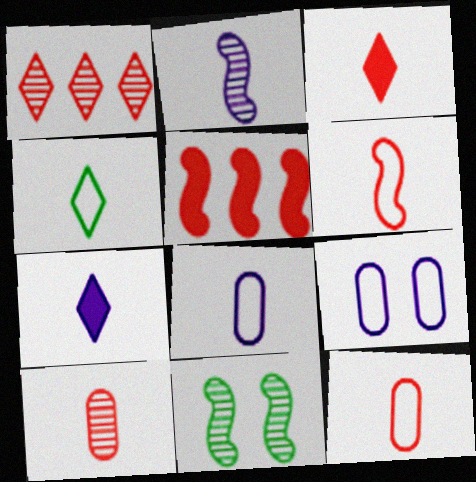[[2, 7, 8], 
[3, 6, 10], 
[4, 6, 8]]